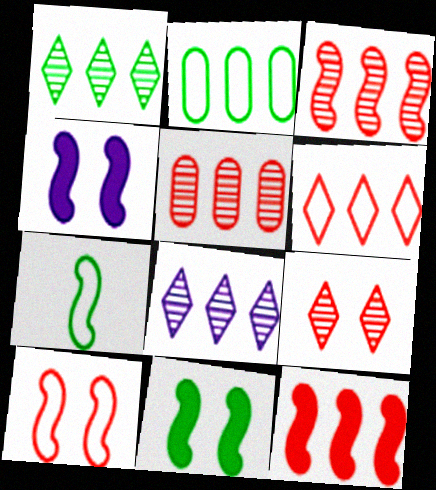[[2, 8, 12], 
[3, 4, 7], 
[5, 6, 12]]